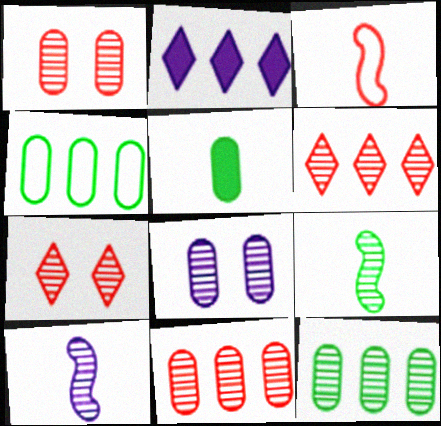[[6, 8, 9], 
[7, 10, 12]]